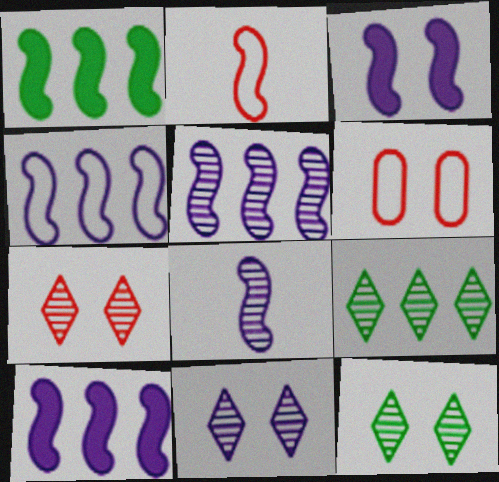[[3, 4, 8], 
[3, 6, 12], 
[4, 5, 10], 
[7, 11, 12]]